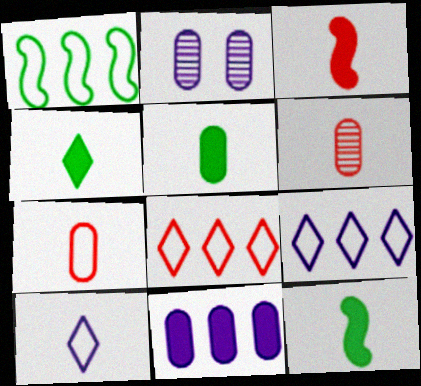[[2, 8, 12], 
[4, 5, 12], 
[6, 10, 12]]